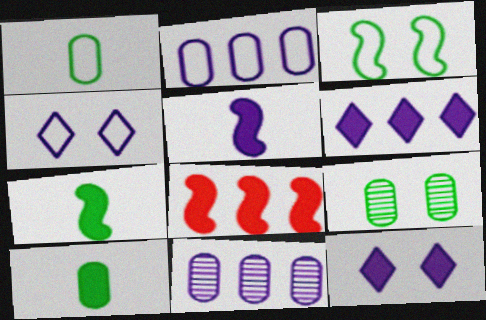[[4, 5, 11], 
[8, 10, 12]]